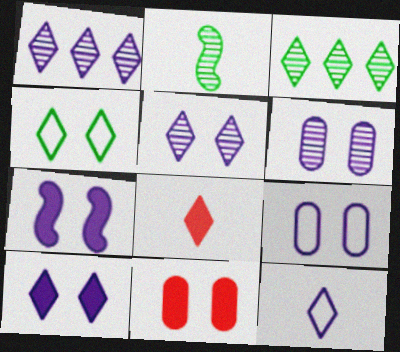[[1, 4, 8], 
[1, 10, 12], 
[5, 7, 9]]